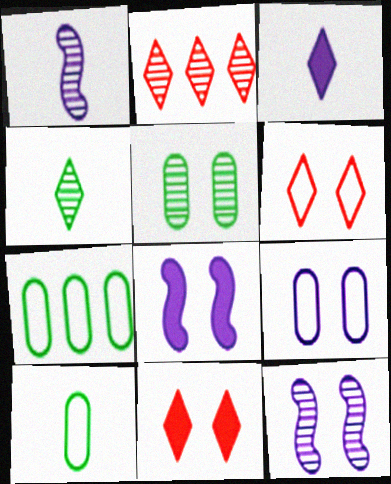[[1, 2, 5], 
[1, 7, 11], 
[2, 8, 10], 
[5, 6, 8]]